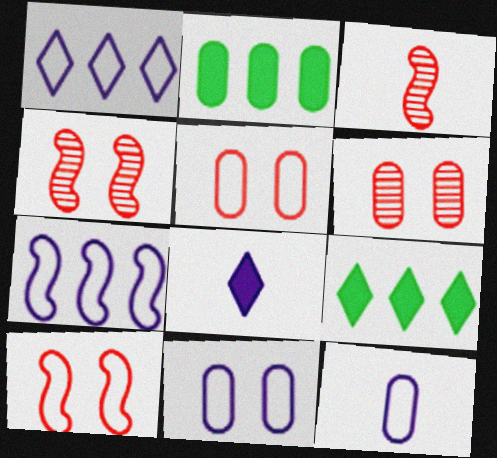[[2, 6, 12], 
[3, 9, 11], 
[4, 9, 12]]